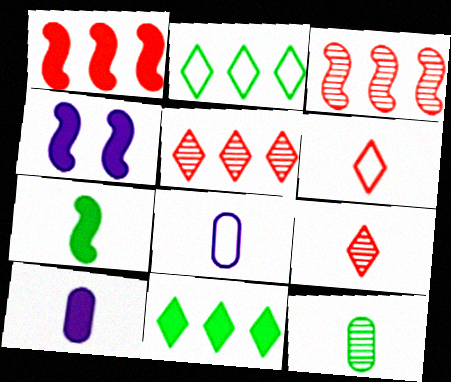[[1, 4, 7], 
[7, 8, 9]]